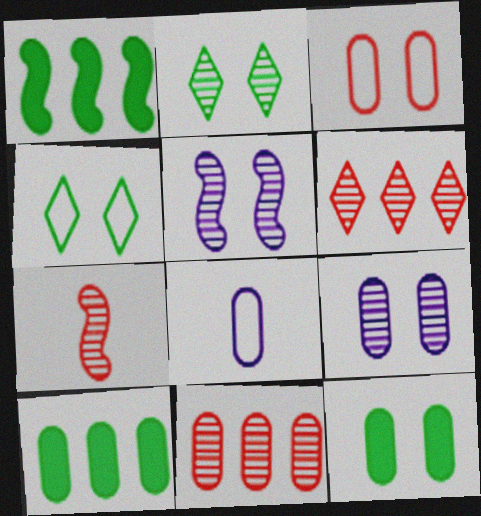[[3, 9, 12], 
[8, 11, 12]]